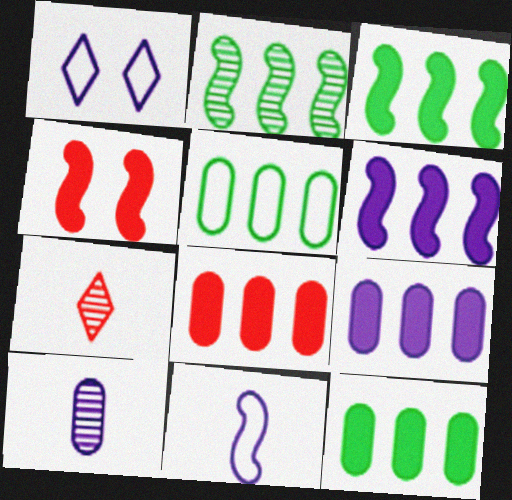[[1, 6, 10], 
[2, 4, 11], 
[8, 9, 12]]